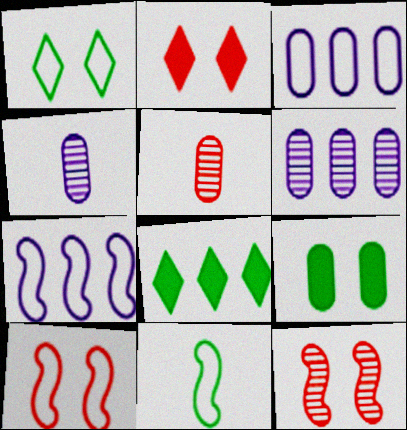[[2, 6, 11], 
[3, 5, 9], 
[4, 8, 10], 
[7, 10, 11]]